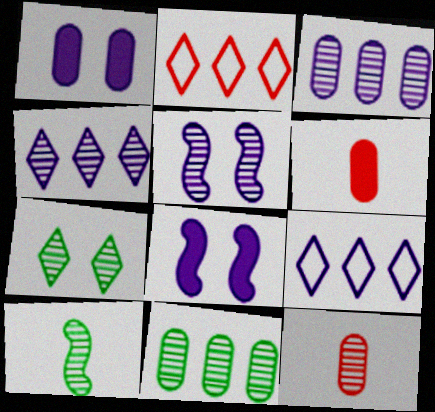[[1, 2, 10], 
[7, 10, 11]]